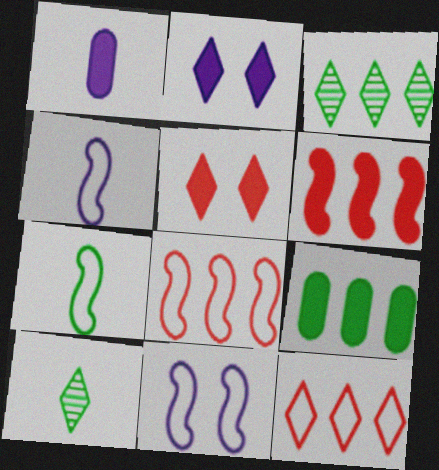[[2, 10, 12], 
[7, 8, 11]]